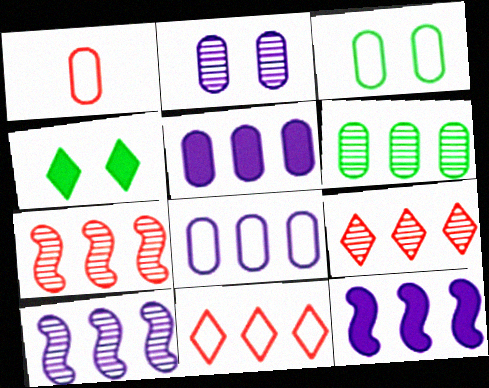[[1, 3, 8], 
[1, 4, 10], 
[6, 9, 10], 
[6, 11, 12]]